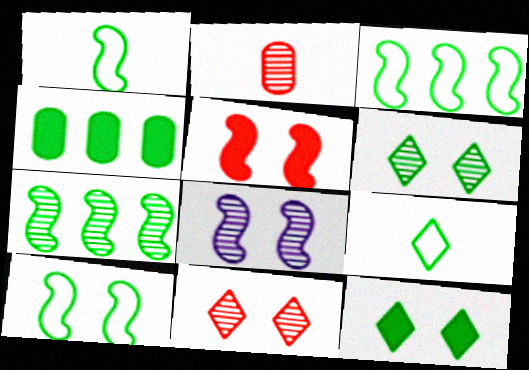[[1, 3, 10], 
[1, 4, 6], 
[5, 8, 10]]